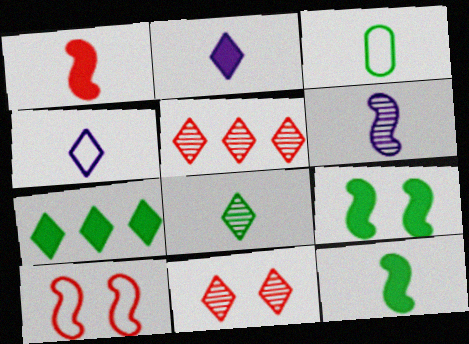[[3, 8, 12], 
[4, 7, 11]]